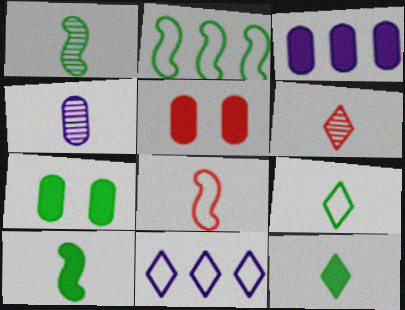[[1, 4, 6], 
[1, 5, 11], 
[4, 8, 12]]